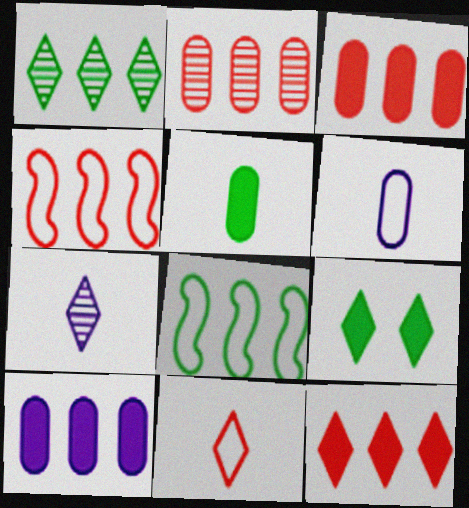[[1, 4, 10], 
[2, 4, 12]]